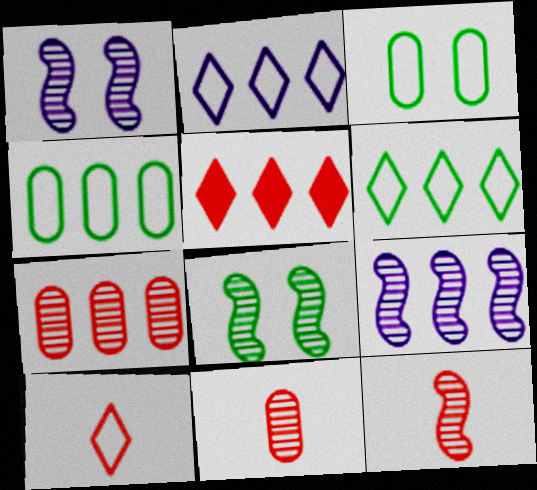[[4, 5, 9], 
[8, 9, 12]]